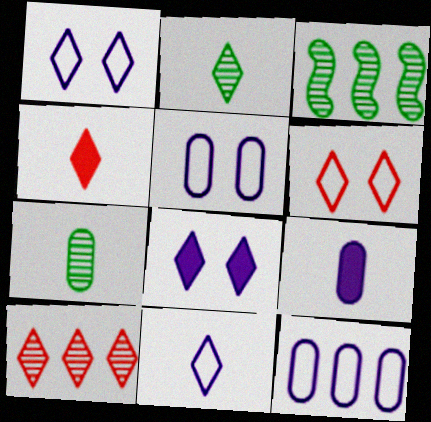[[2, 4, 11], 
[3, 4, 5], 
[3, 6, 9], 
[4, 6, 10]]